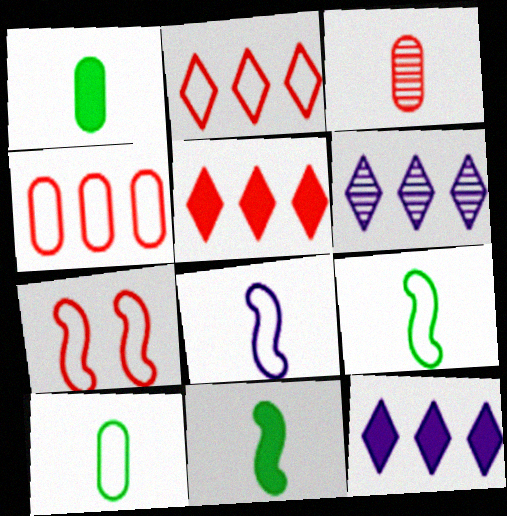[[1, 6, 7], 
[3, 5, 7]]